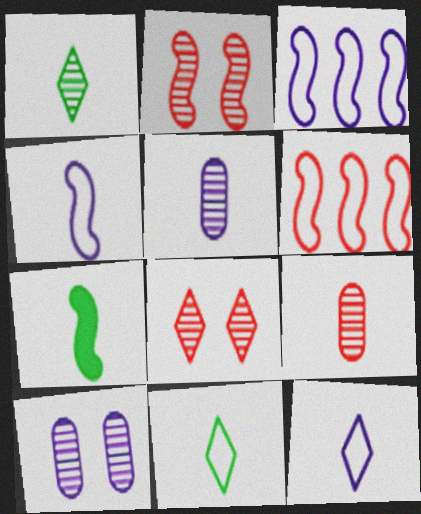[[2, 3, 7], 
[7, 9, 12]]